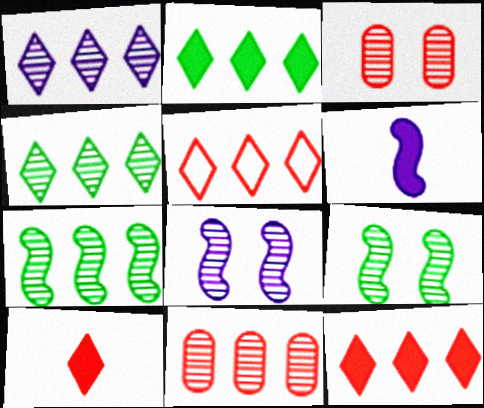[[1, 2, 5], 
[1, 7, 11]]